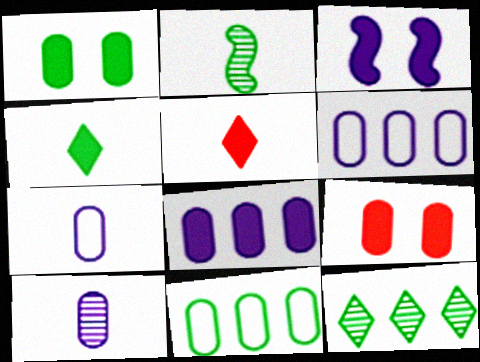[[2, 5, 7], 
[9, 10, 11]]